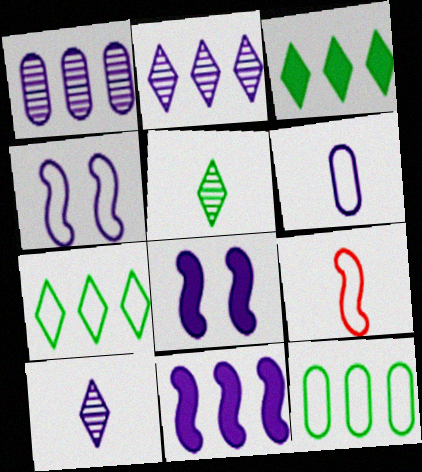[[2, 6, 8]]